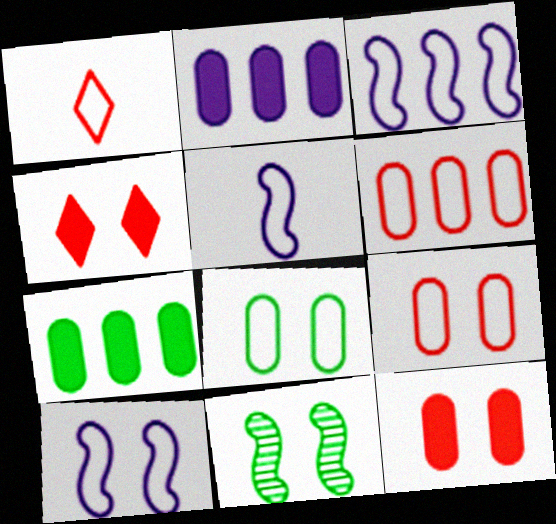[[1, 2, 11], 
[1, 3, 8], 
[3, 5, 10]]